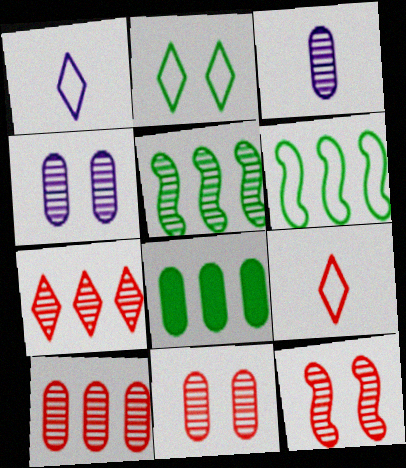[[1, 8, 12]]